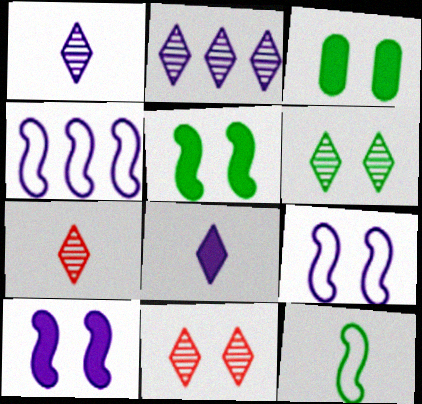[[2, 6, 7], 
[3, 4, 7], 
[3, 9, 11]]